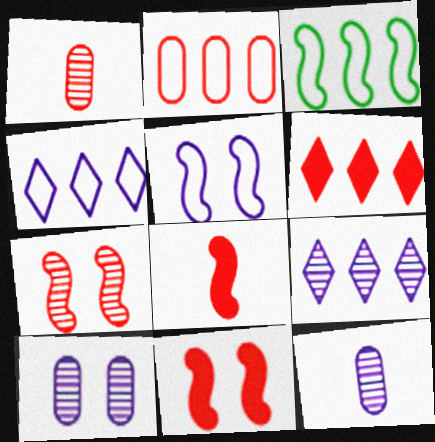[[2, 3, 4]]